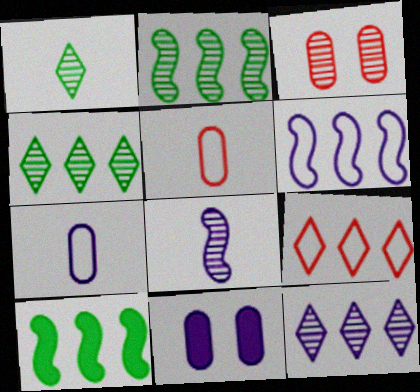[[3, 4, 8]]